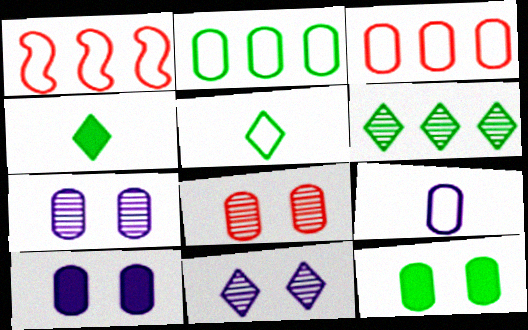[[1, 4, 7]]